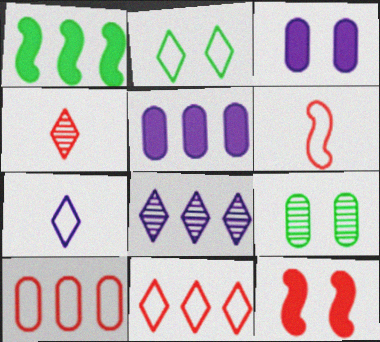[[1, 8, 10], 
[2, 7, 11], 
[4, 10, 12]]